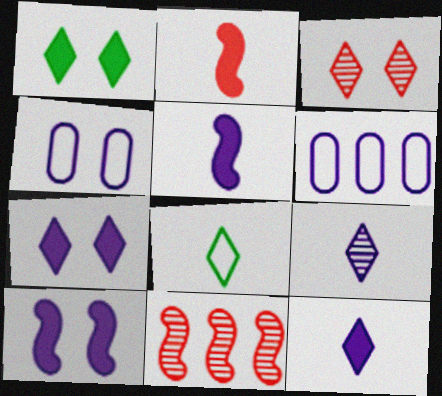[[6, 9, 10]]